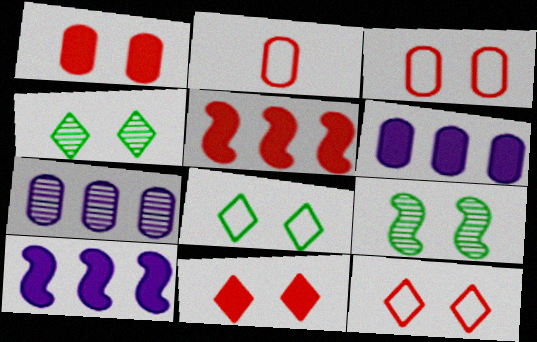[[2, 4, 10]]